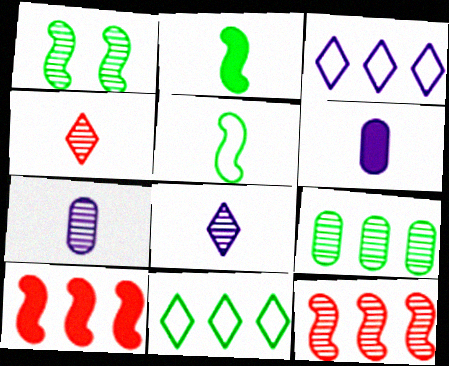[[3, 9, 10], 
[4, 5, 6]]